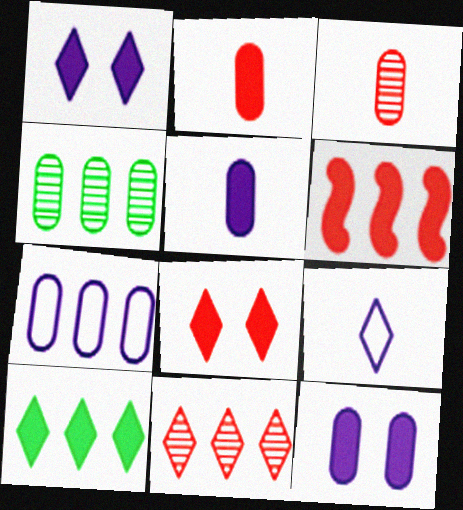[[2, 6, 8]]